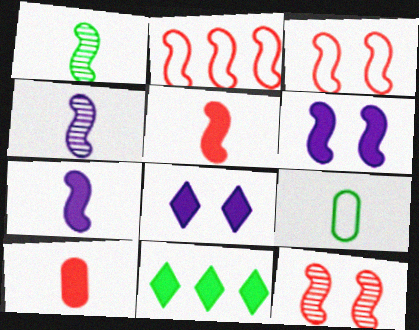[[1, 2, 6], 
[2, 5, 12], 
[6, 10, 11]]